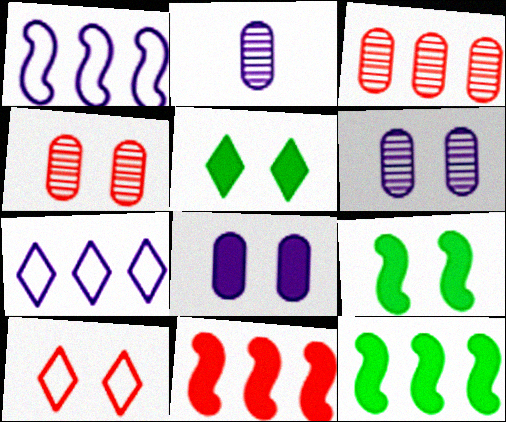[[2, 10, 12], 
[3, 7, 12], 
[6, 9, 10]]